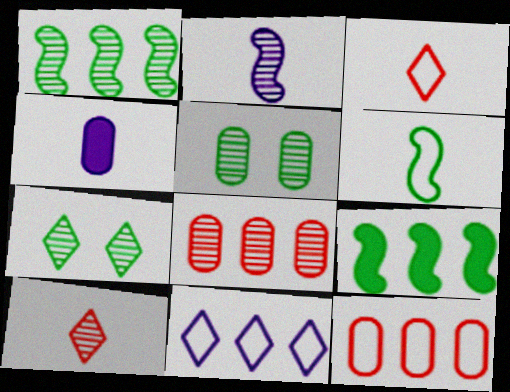[[2, 7, 8], 
[4, 5, 12], 
[4, 6, 10], 
[8, 9, 11]]